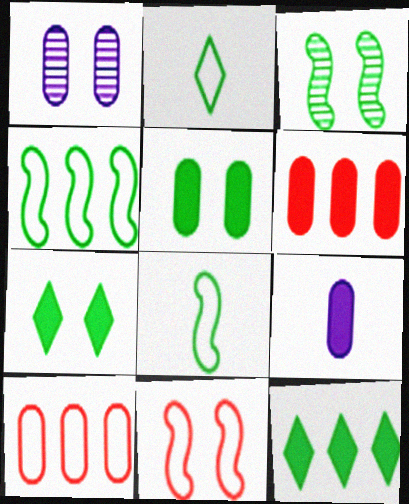[[1, 7, 11], 
[5, 6, 9]]